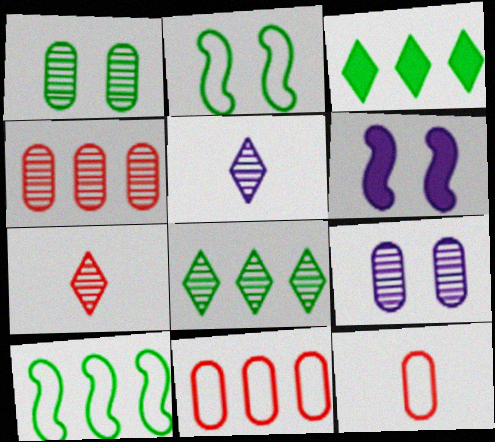[[6, 8, 12]]